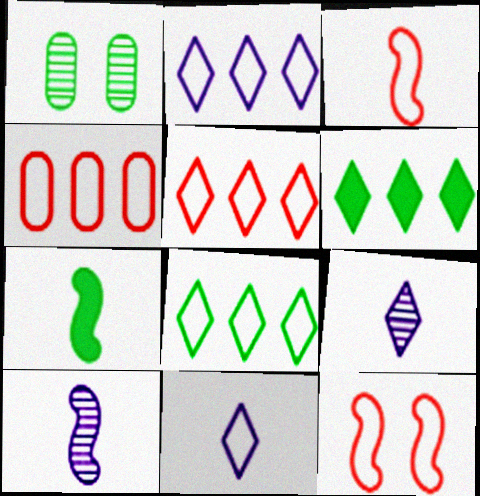[[1, 7, 8], 
[2, 5, 8], 
[3, 7, 10]]